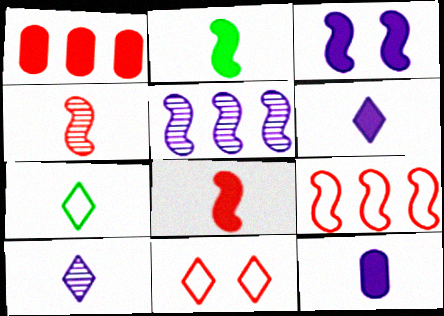[[1, 4, 11], 
[4, 7, 12]]